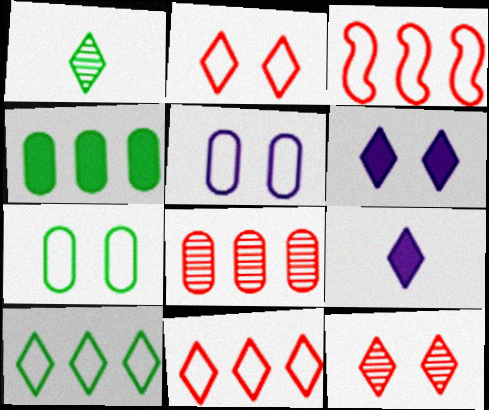[[1, 6, 11], 
[9, 10, 12]]